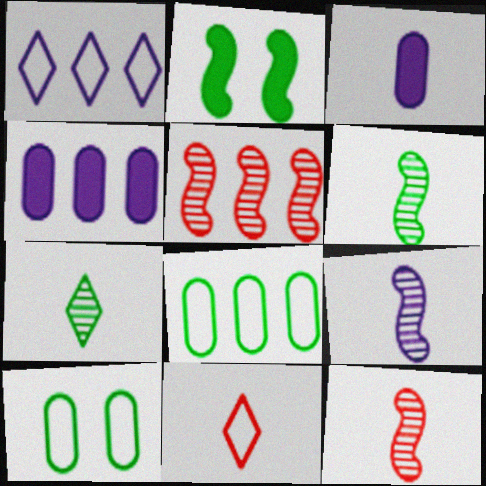[[2, 7, 8], 
[3, 6, 11], 
[6, 9, 12]]